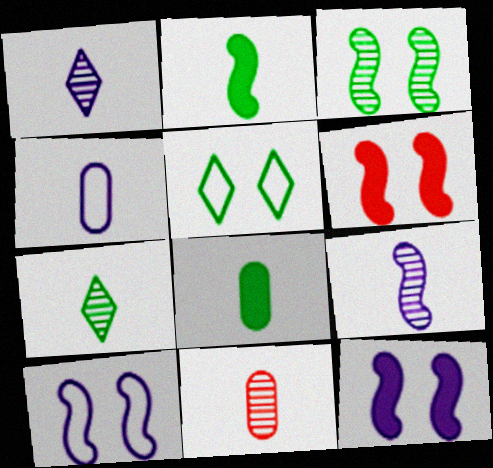[[3, 6, 10], 
[4, 8, 11], 
[7, 9, 11]]